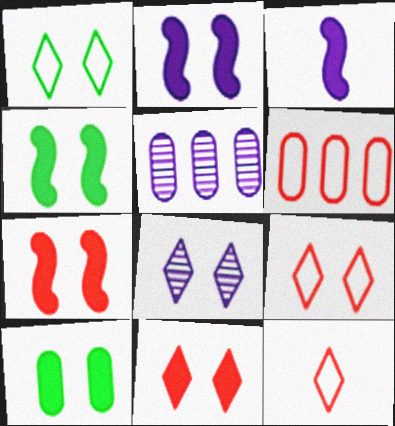[[1, 8, 11], 
[2, 4, 7], 
[2, 10, 11], 
[4, 5, 12]]